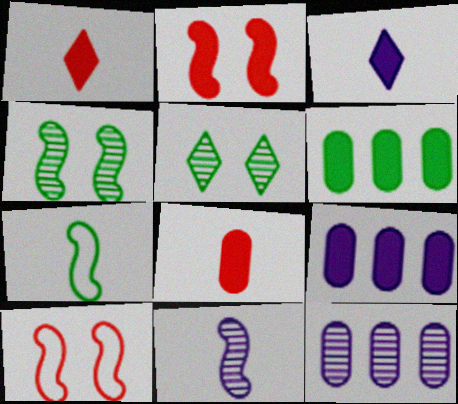[[2, 3, 6], 
[5, 6, 7]]